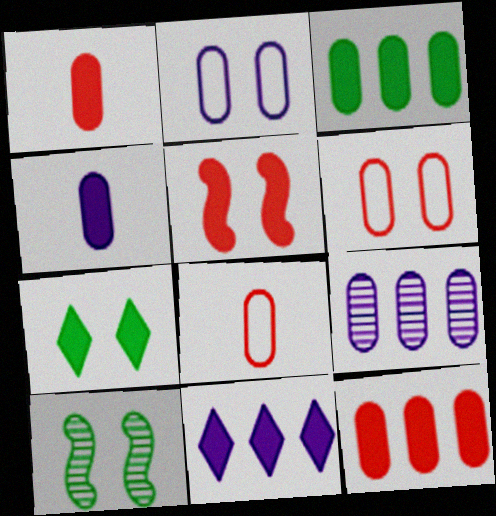[[2, 4, 9], 
[8, 10, 11]]